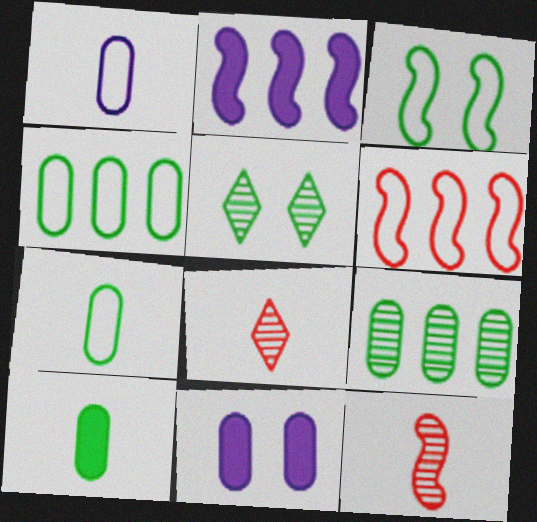[[2, 3, 12]]